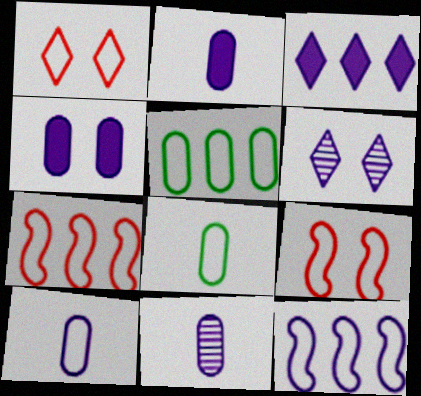[[1, 8, 12], 
[2, 6, 12], 
[2, 10, 11]]